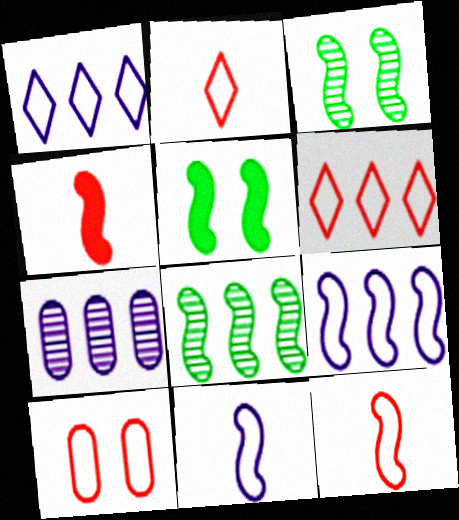[[2, 5, 7], 
[3, 4, 9], 
[6, 10, 12]]